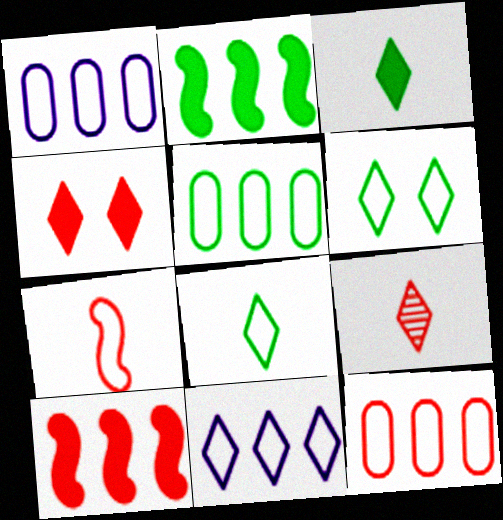[[1, 5, 12], 
[1, 6, 7]]